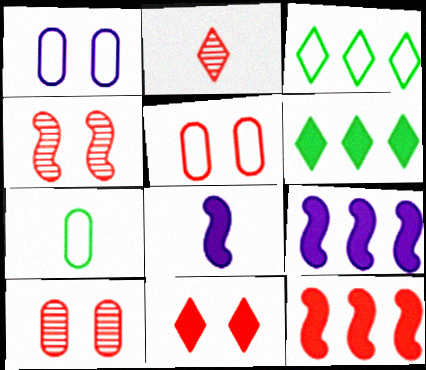[[2, 5, 12], 
[2, 7, 8], 
[3, 8, 10], 
[4, 5, 11]]